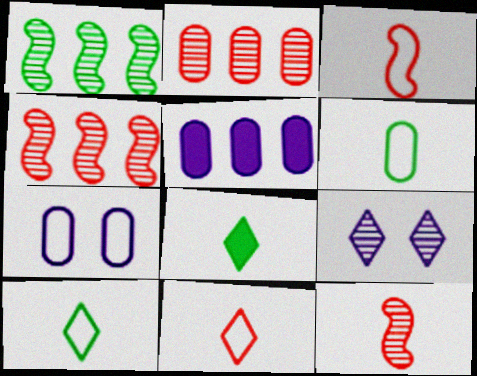[[4, 7, 8]]